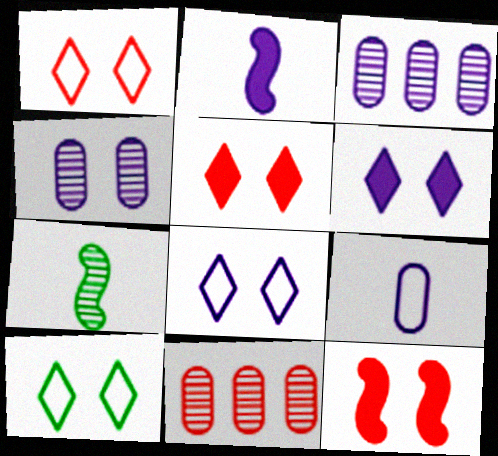[[1, 8, 10], 
[2, 3, 8], 
[2, 10, 11], 
[4, 10, 12]]